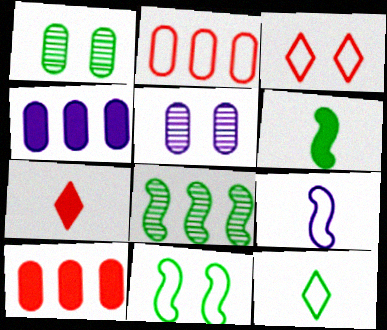[[6, 8, 11]]